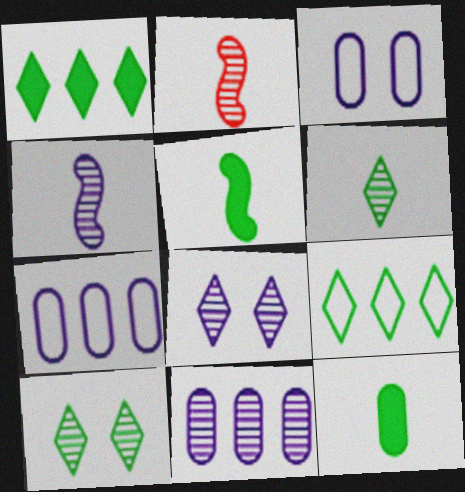[[1, 2, 3], 
[2, 10, 11], 
[4, 8, 11]]